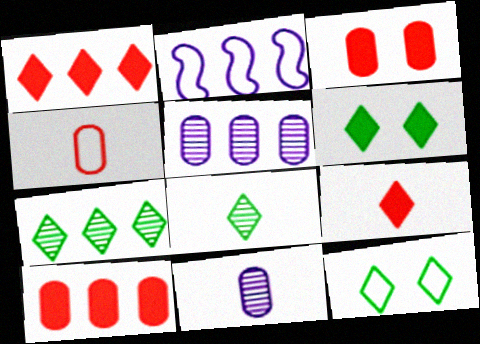[[2, 3, 8], 
[2, 4, 12], 
[2, 7, 10]]